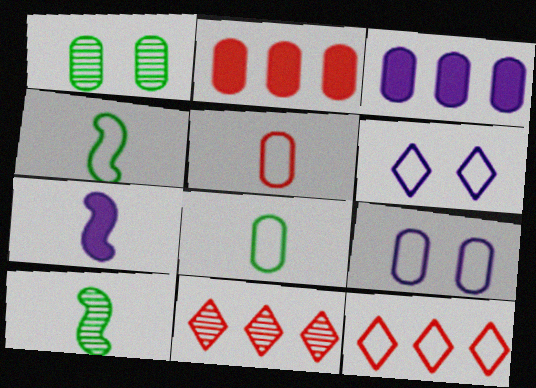[[1, 3, 5], 
[1, 7, 12], 
[2, 6, 10], 
[4, 9, 12]]